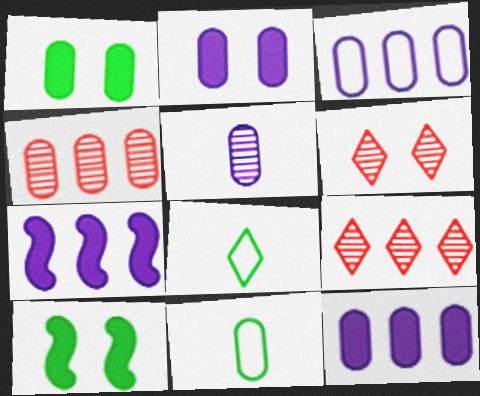[[2, 3, 5], 
[2, 4, 11], 
[6, 7, 11]]